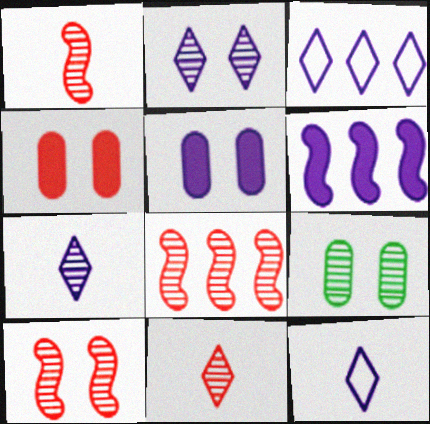[[1, 8, 10], 
[2, 9, 10], 
[7, 8, 9]]